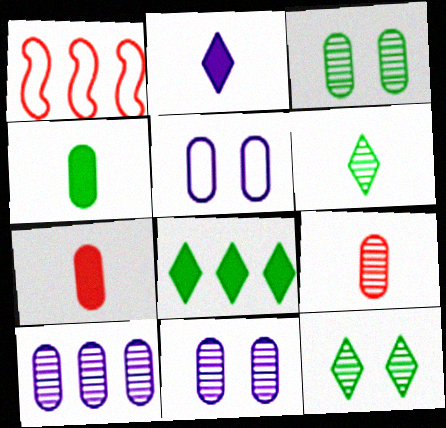[[1, 2, 3], 
[1, 8, 10], 
[3, 9, 10]]